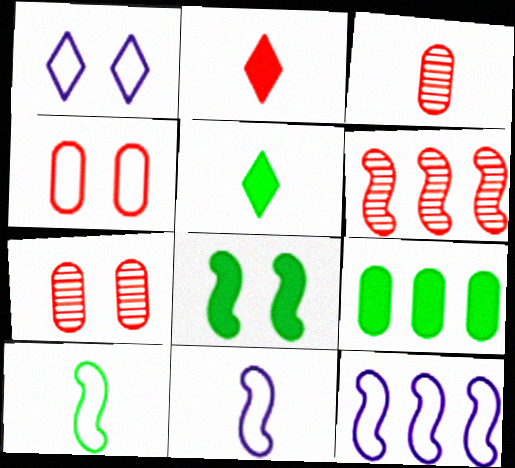[[1, 7, 8], 
[2, 4, 6], 
[3, 5, 11], 
[5, 7, 12], 
[5, 8, 9], 
[6, 8, 11]]